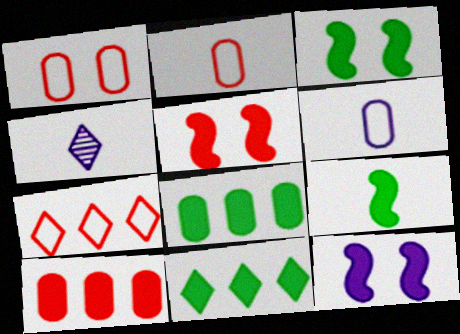[[2, 4, 9], 
[3, 5, 12]]